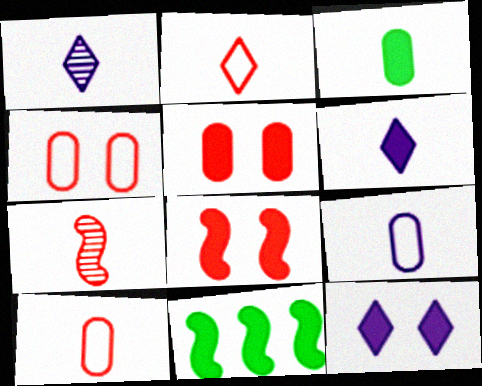[[1, 4, 11], 
[5, 6, 11]]